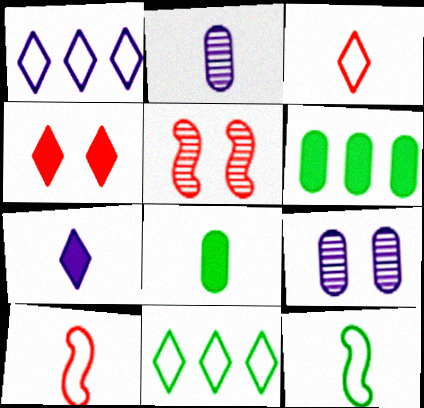[[1, 5, 8]]